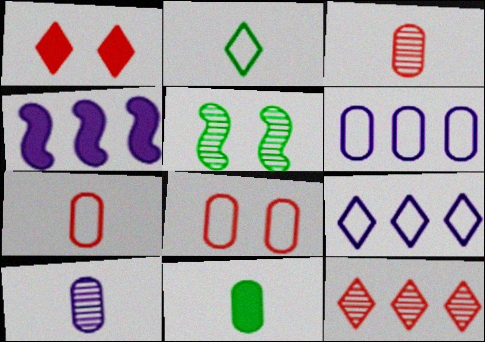[[1, 4, 11], 
[5, 10, 12], 
[7, 10, 11]]